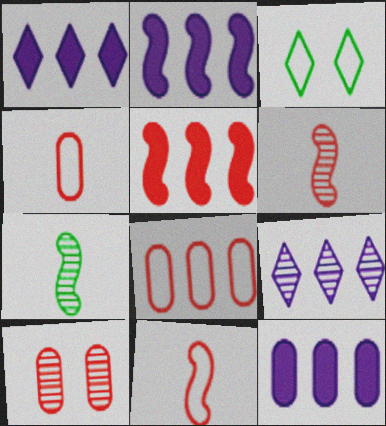[[1, 2, 12], 
[3, 6, 12], 
[7, 9, 10]]